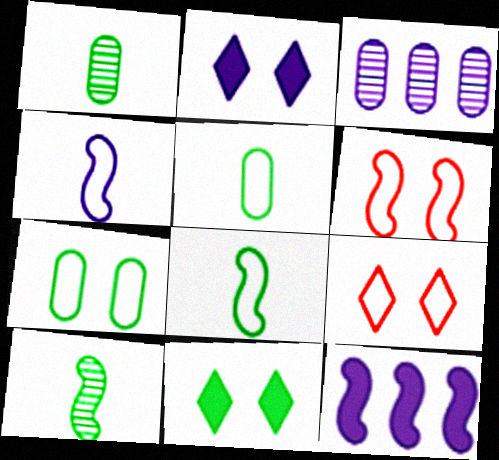[[1, 9, 12], 
[2, 3, 4], 
[6, 10, 12]]